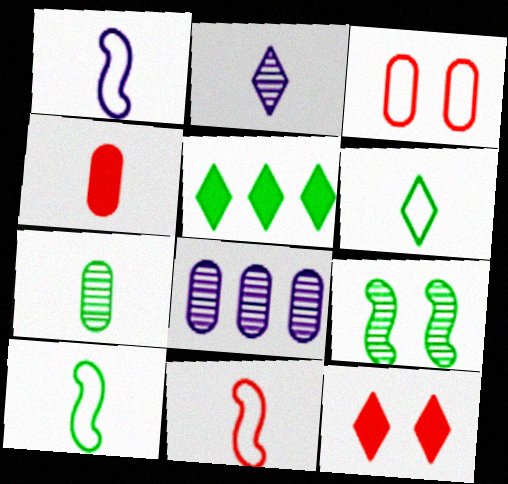[[1, 10, 11], 
[2, 4, 10], 
[8, 10, 12]]